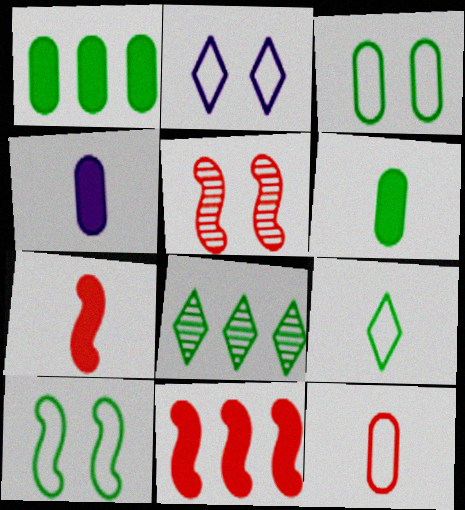[[6, 8, 10]]